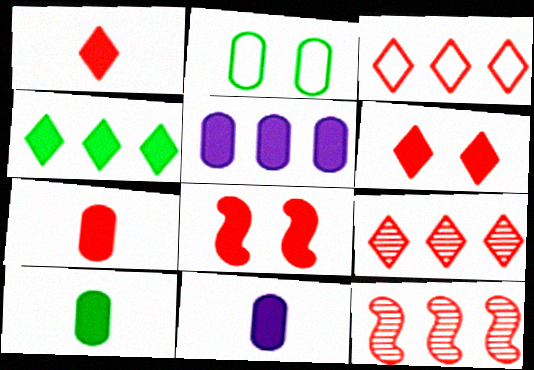[[4, 8, 11], 
[7, 10, 11]]